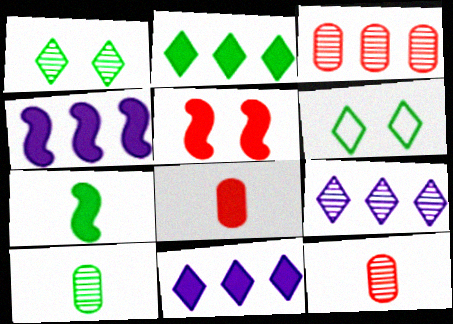[[4, 5, 7], 
[4, 6, 12]]